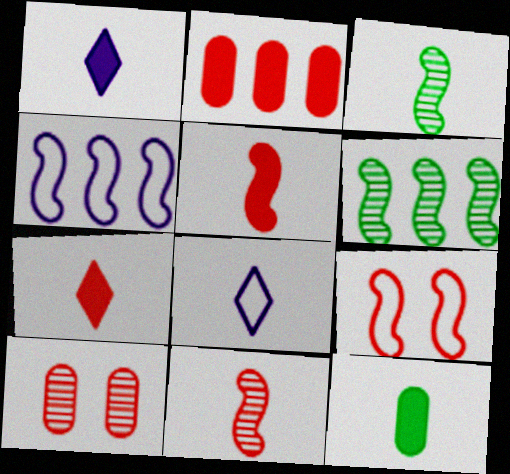[[1, 5, 12], 
[8, 11, 12]]